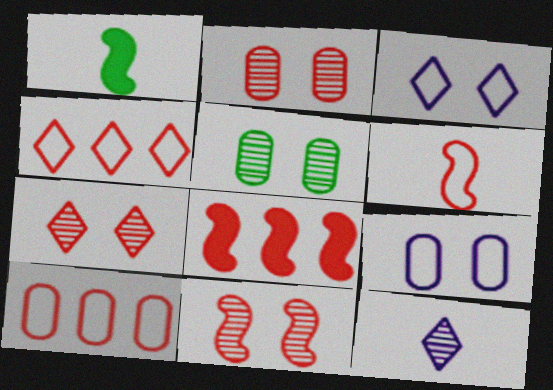[[2, 7, 11], 
[6, 8, 11]]